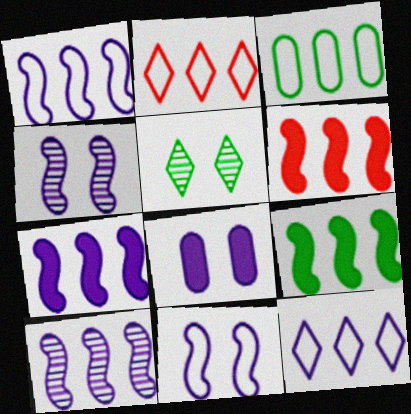[[1, 2, 3], 
[1, 7, 10], 
[6, 7, 9]]